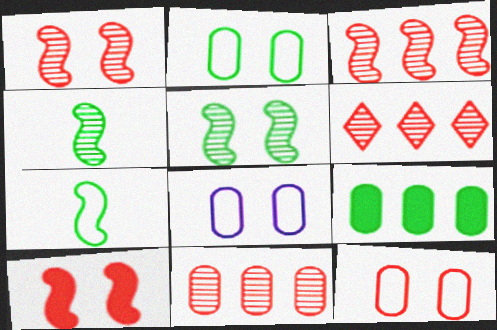[[2, 8, 12], 
[3, 6, 11]]